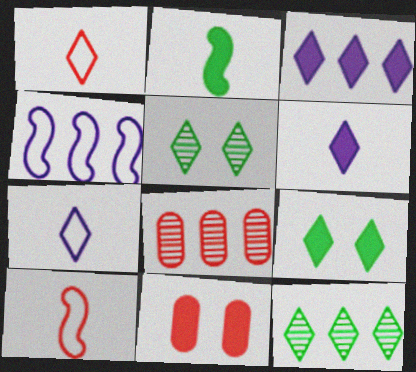[[1, 3, 5], 
[2, 3, 11]]